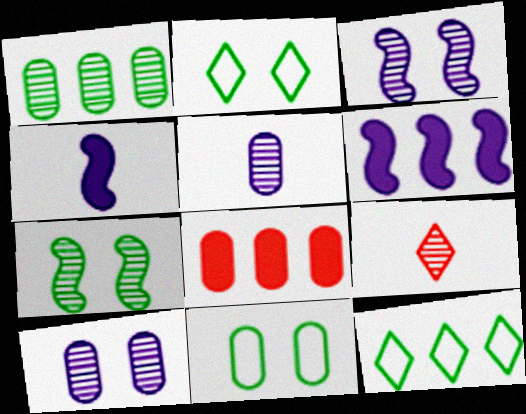[[1, 3, 9], 
[5, 8, 11], 
[6, 9, 11]]